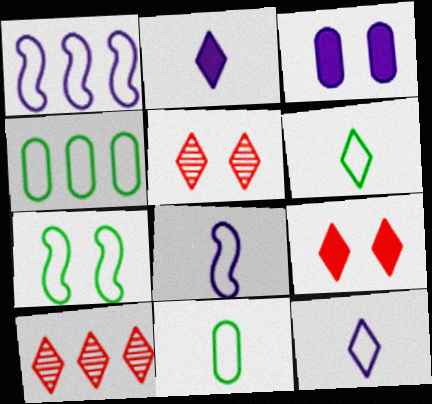[[3, 5, 7], 
[4, 6, 7]]